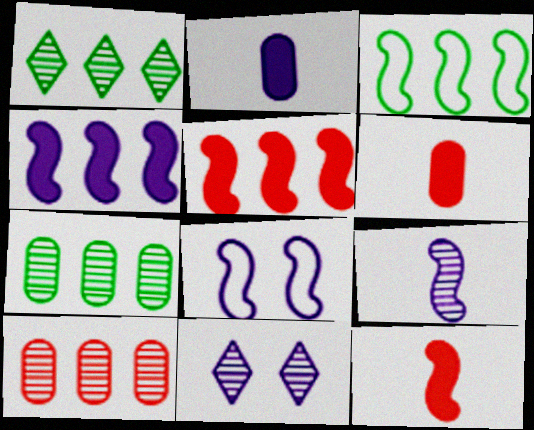[[1, 6, 8], 
[3, 6, 11], 
[4, 8, 9]]